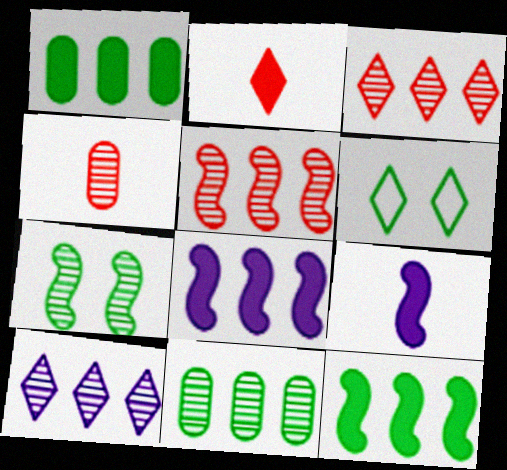[[2, 6, 10], 
[4, 6, 8], 
[4, 7, 10], 
[5, 10, 11]]